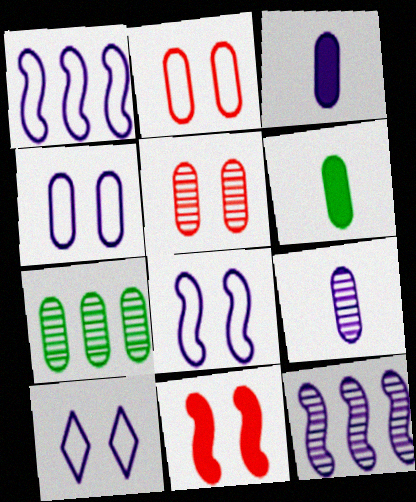[[2, 3, 7], 
[3, 10, 12], 
[4, 8, 10], 
[5, 7, 9]]